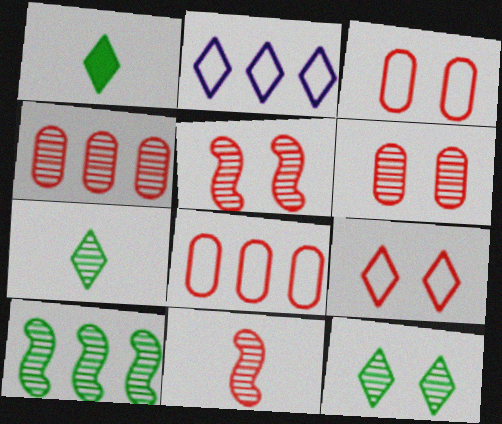[]